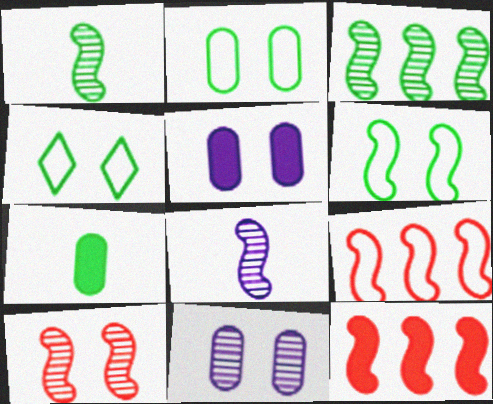[[2, 4, 6], 
[3, 4, 7], 
[3, 8, 10], 
[4, 5, 10], 
[6, 8, 12]]